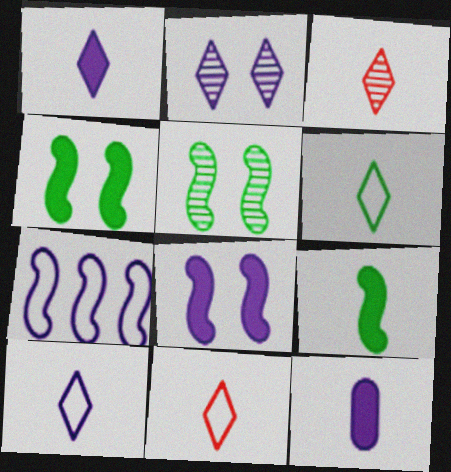[[1, 3, 6], 
[2, 7, 12], 
[6, 10, 11]]